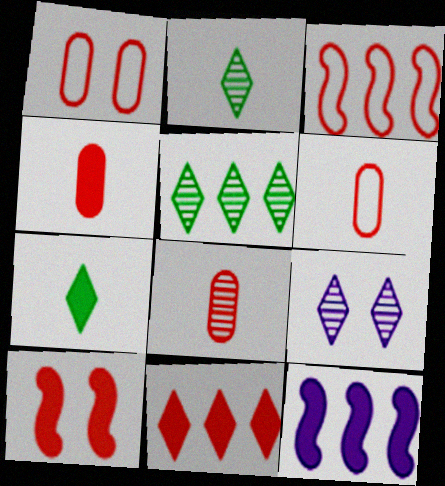[[1, 2, 12], 
[4, 6, 8], 
[4, 10, 11]]